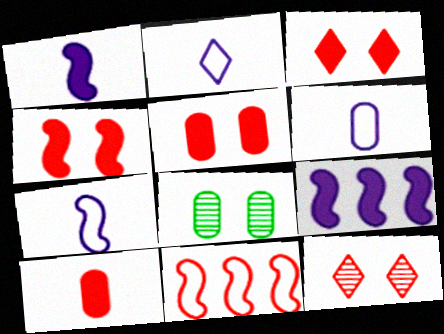[[2, 6, 7], 
[3, 4, 5], 
[10, 11, 12]]